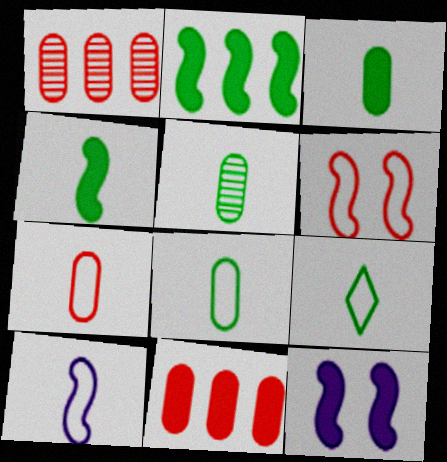[[1, 9, 12], 
[3, 5, 8], 
[4, 5, 9], 
[7, 9, 10]]